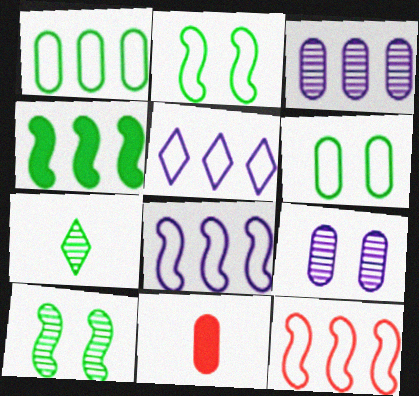[[1, 5, 12], 
[1, 9, 11], 
[3, 6, 11], 
[4, 6, 7], 
[5, 10, 11]]